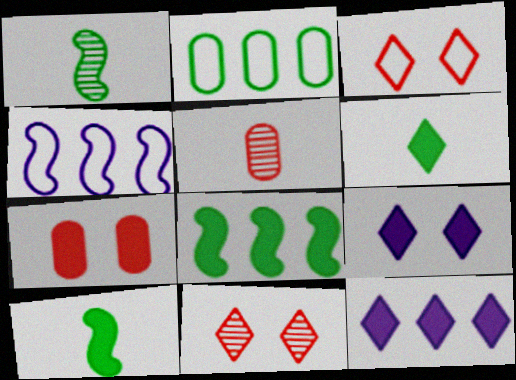[[7, 10, 12]]